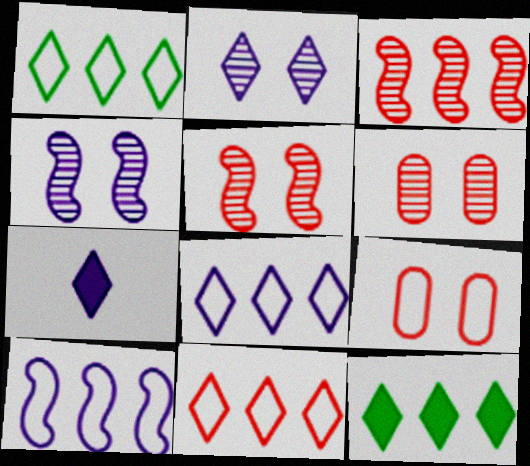[[1, 8, 11], 
[2, 7, 8]]